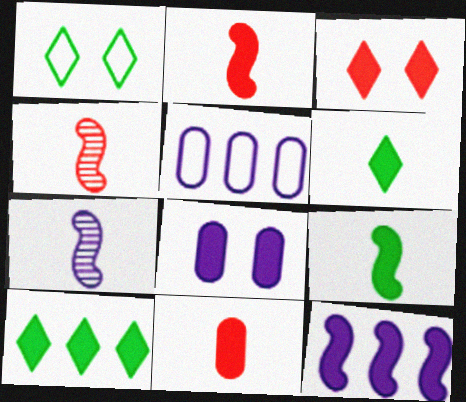[[2, 8, 10]]